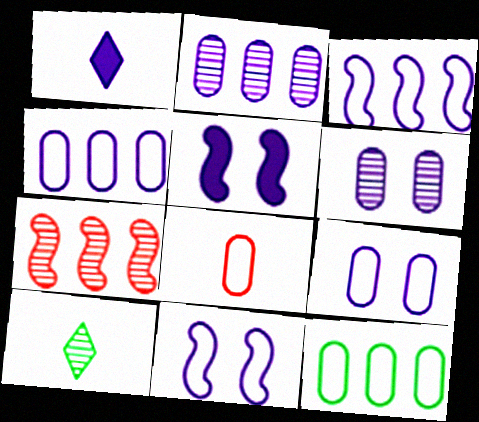[[1, 2, 11], 
[1, 3, 6], 
[6, 7, 10], 
[8, 9, 12]]